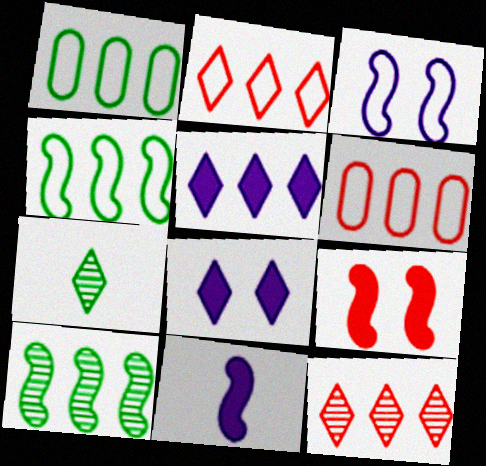[[2, 7, 8], 
[5, 6, 10]]